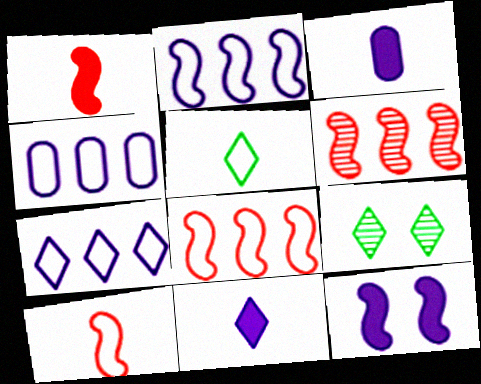[[1, 4, 9], 
[2, 4, 7], 
[3, 8, 9]]